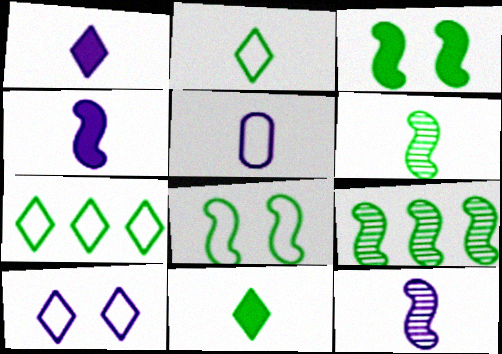[[1, 5, 12]]